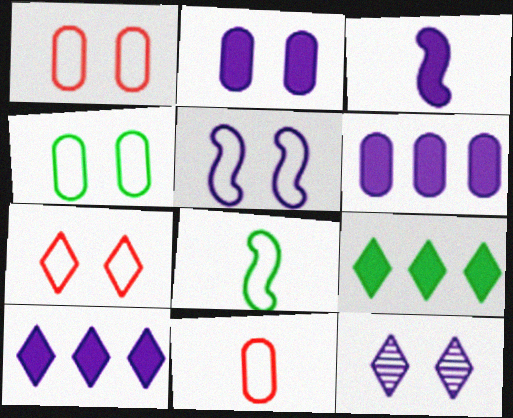[[2, 3, 10], 
[2, 5, 12], 
[4, 5, 7]]